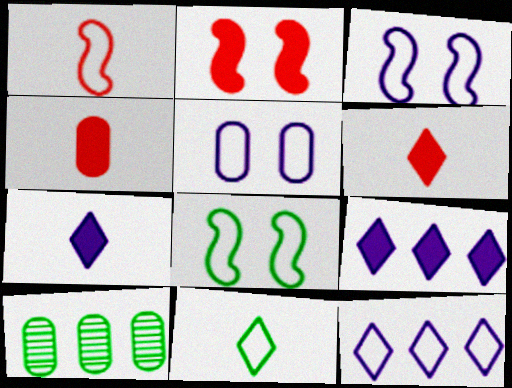[[3, 6, 10], 
[4, 5, 10]]